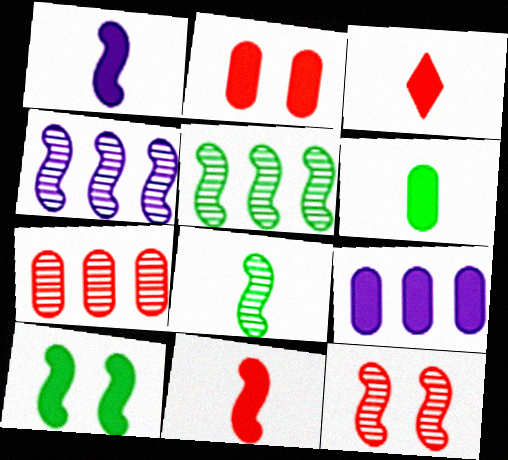[[1, 3, 6], 
[2, 6, 9], 
[3, 9, 10], 
[4, 8, 12]]